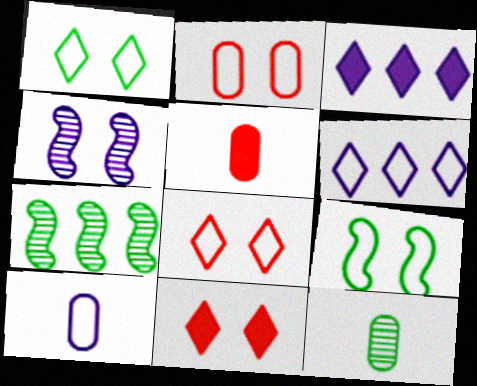[[3, 4, 10], 
[5, 10, 12], 
[7, 10, 11]]